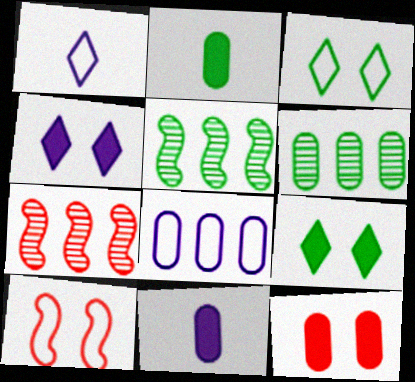[[1, 5, 12], 
[2, 3, 5], 
[3, 7, 11]]